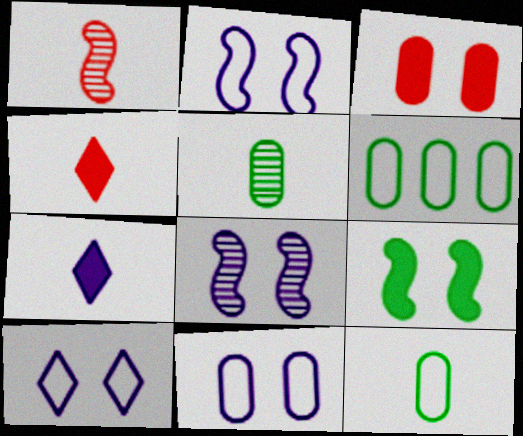[[1, 7, 12], 
[2, 10, 11], 
[4, 6, 8]]